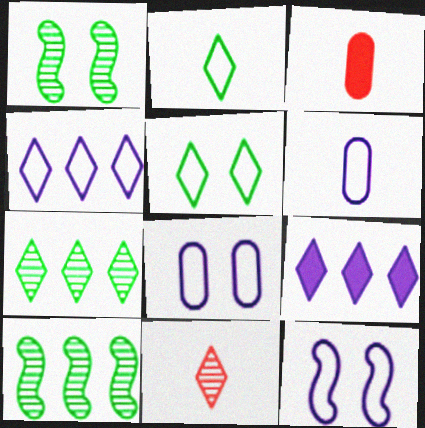[[1, 3, 4], 
[3, 7, 12], 
[4, 6, 12], 
[5, 9, 11]]